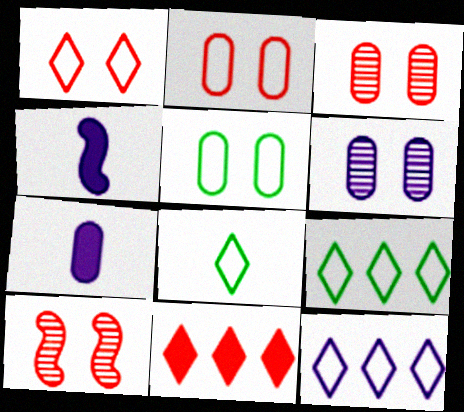[[1, 8, 12], 
[3, 4, 9], 
[4, 6, 12], 
[7, 9, 10]]